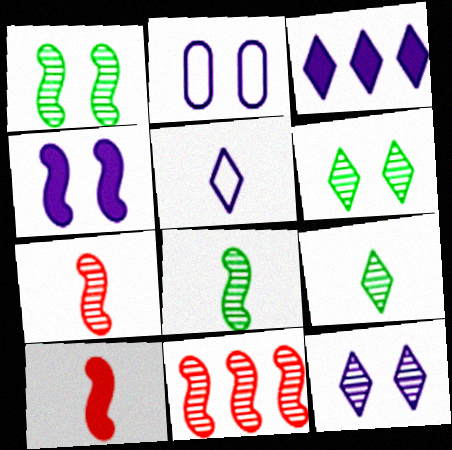[[2, 4, 12], 
[3, 5, 12]]